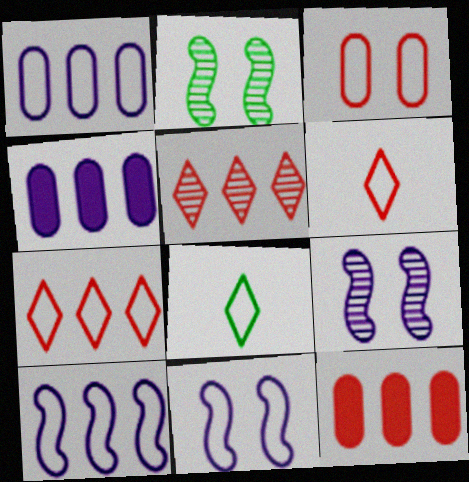[[2, 4, 6], 
[3, 8, 10], 
[8, 9, 12]]